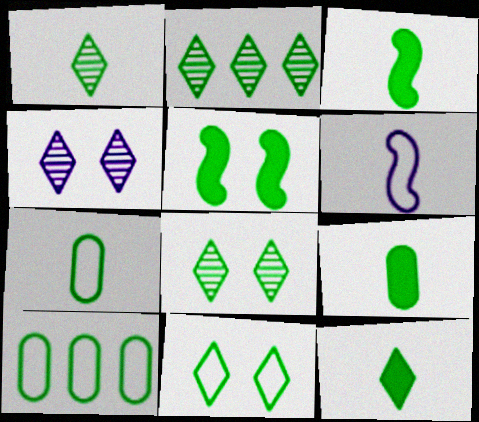[[1, 2, 8], 
[1, 3, 7], 
[1, 5, 10], 
[2, 5, 7], 
[2, 11, 12], 
[3, 8, 10], 
[3, 9, 12]]